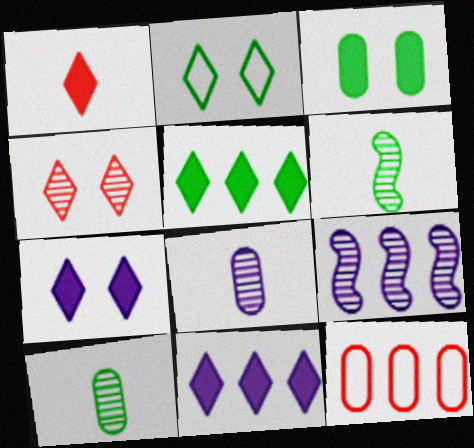[[1, 5, 7], 
[2, 4, 7], 
[3, 8, 12], 
[4, 9, 10], 
[5, 9, 12], 
[6, 7, 12]]